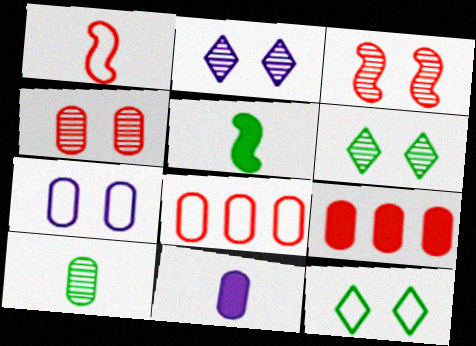[[2, 5, 8], 
[7, 9, 10]]